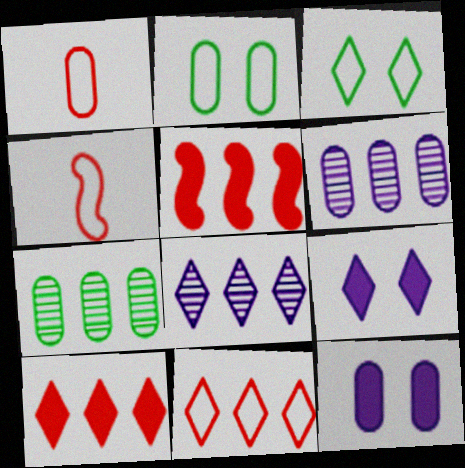[[1, 7, 12], 
[4, 7, 9]]